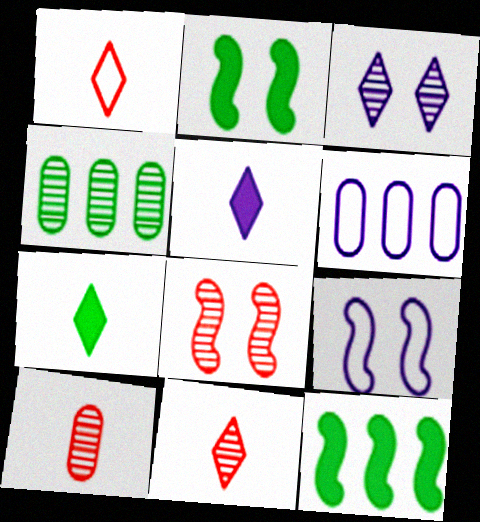[[2, 6, 11], 
[2, 8, 9], 
[6, 7, 8]]